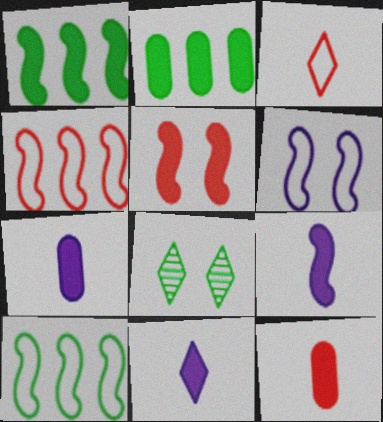[[1, 5, 9], 
[2, 5, 11], 
[4, 7, 8], 
[7, 9, 11]]